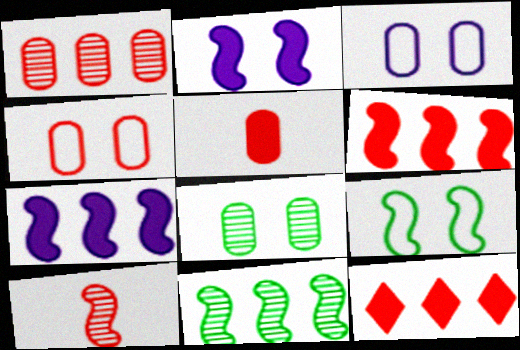[[1, 4, 5], 
[4, 10, 12], 
[7, 9, 10]]